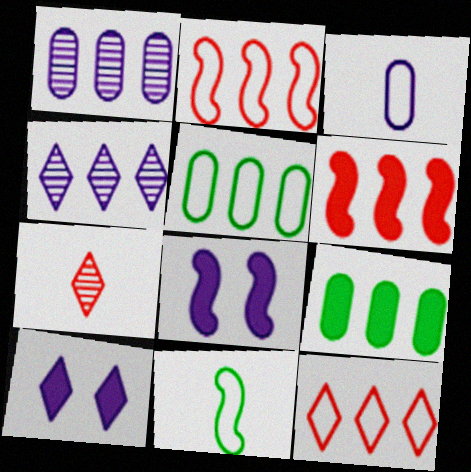[[2, 4, 9], 
[3, 4, 8], 
[4, 5, 6], 
[5, 7, 8]]